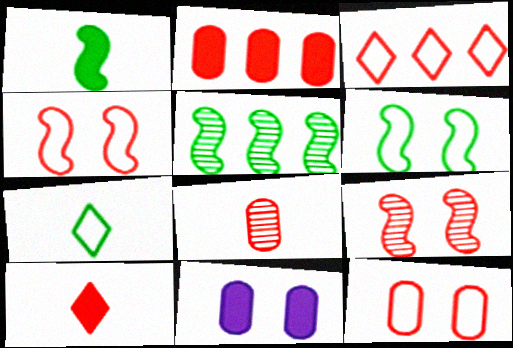[[1, 5, 6], 
[2, 8, 12]]